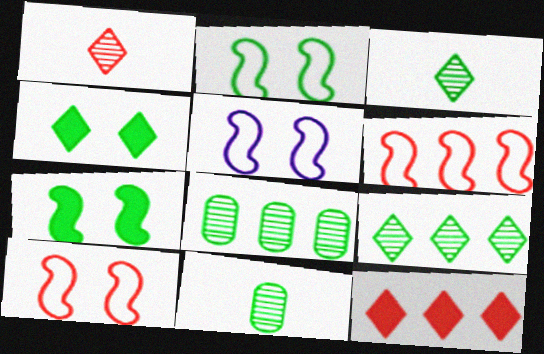[[2, 5, 10], 
[5, 11, 12]]